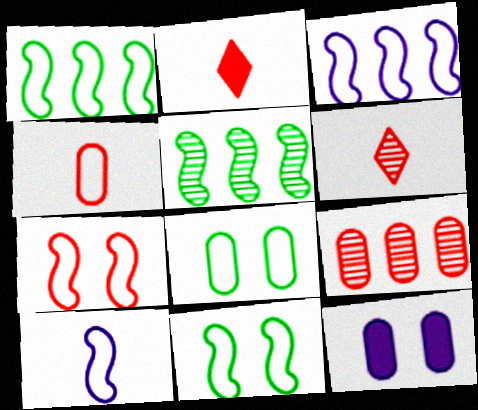[[1, 6, 12], 
[1, 7, 10], 
[2, 7, 9]]